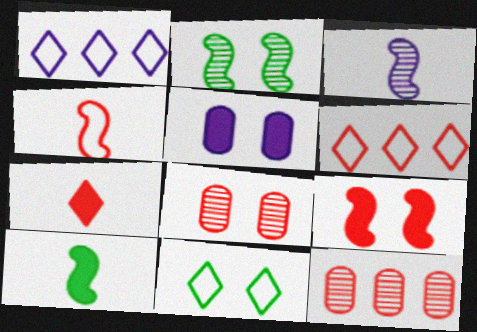[[1, 3, 5], 
[1, 8, 10], 
[3, 4, 10]]